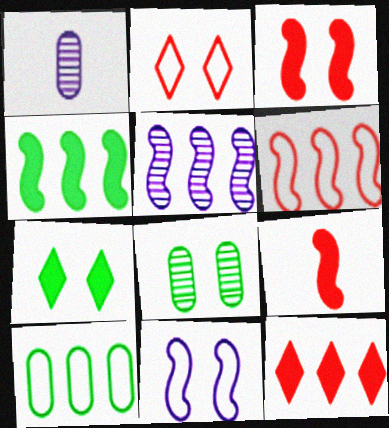[[1, 2, 4], 
[1, 6, 7], 
[4, 5, 6], 
[5, 10, 12]]